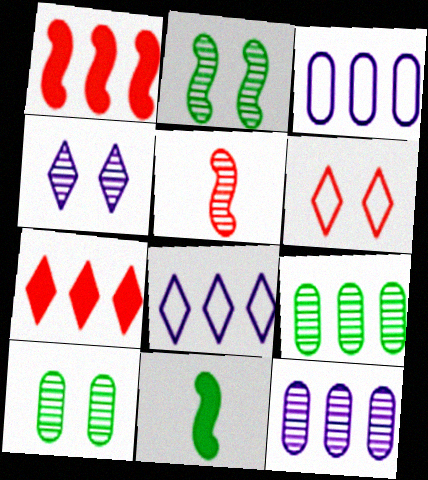[[1, 8, 9], 
[4, 5, 9], 
[6, 11, 12]]